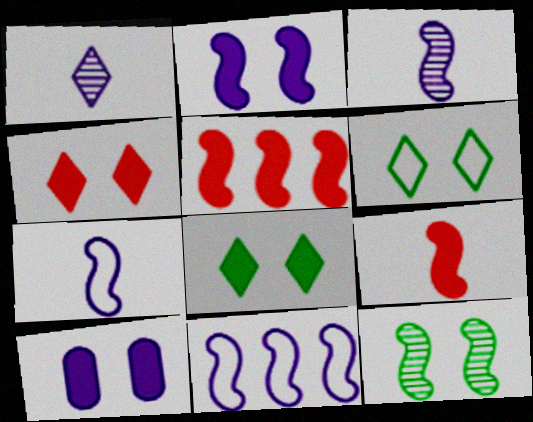[[1, 10, 11], 
[2, 3, 11], 
[5, 7, 12], 
[9, 11, 12]]